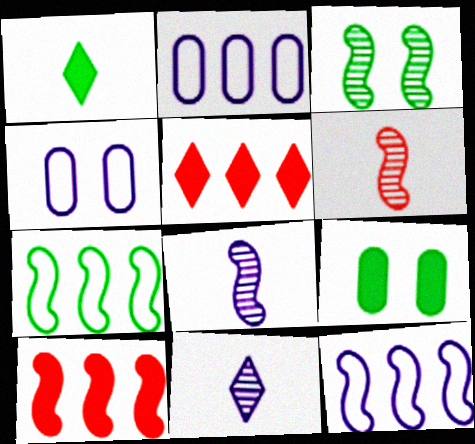[]